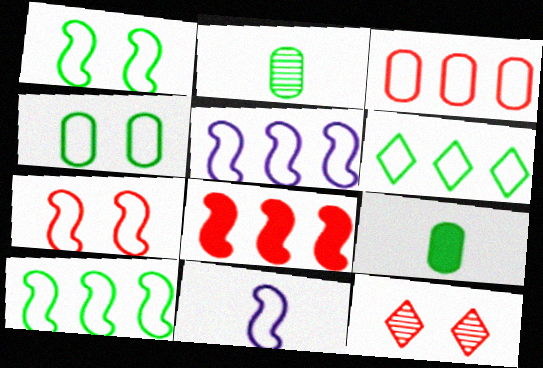[[3, 5, 6], 
[5, 9, 12], 
[7, 10, 11]]